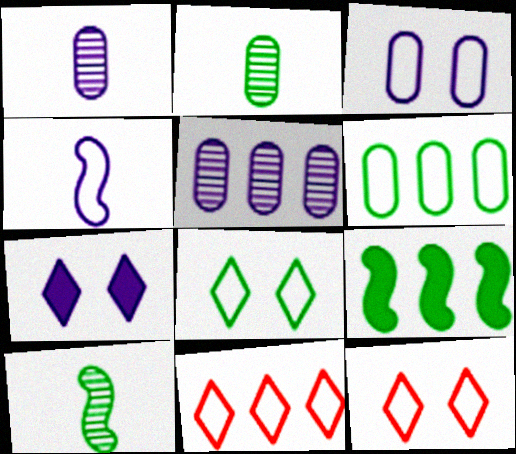[[1, 9, 12], 
[2, 8, 9], 
[4, 5, 7], 
[4, 6, 12], 
[5, 9, 11]]